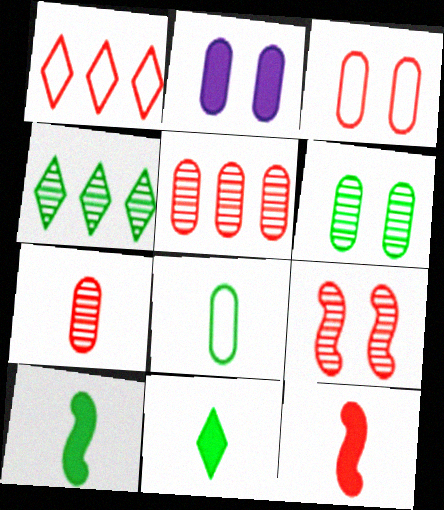[[2, 3, 6], 
[2, 5, 8]]